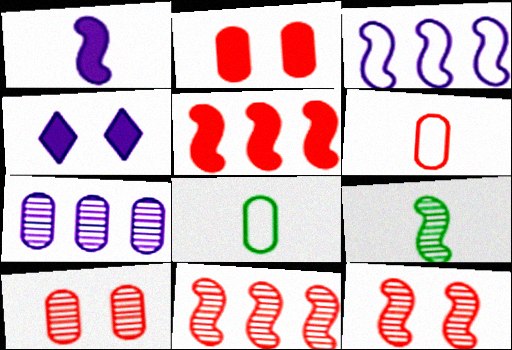[[2, 7, 8], 
[4, 8, 11]]